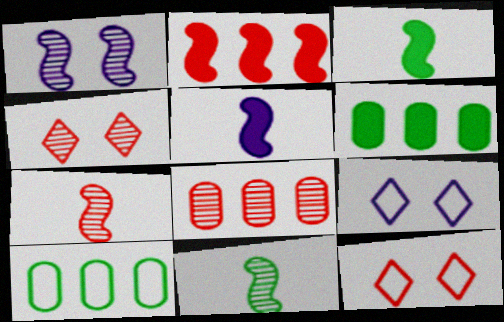[[3, 8, 9], 
[4, 5, 10], 
[4, 7, 8], 
[6, 7, 9]]